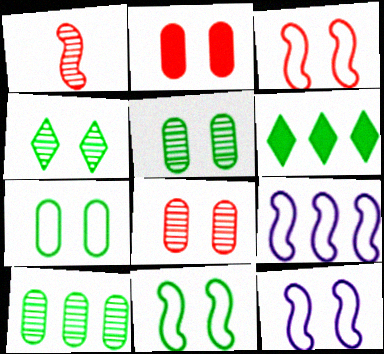[[2, 4, 12], 
[3, 11, 12]]